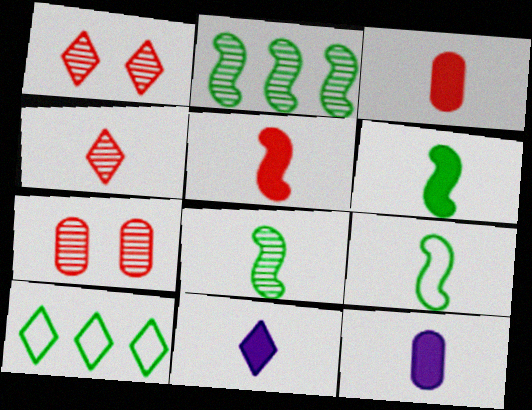[[1, 10, 11], 
[3, 6, 11], 
[4, 9, 12], 
[6, 8, 9]]